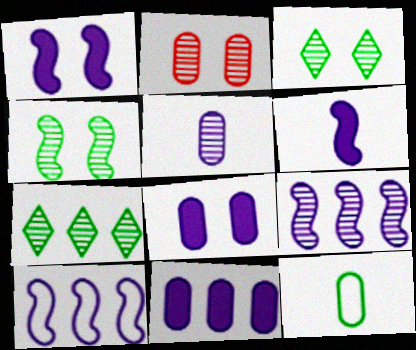[[2, 11, 12]]